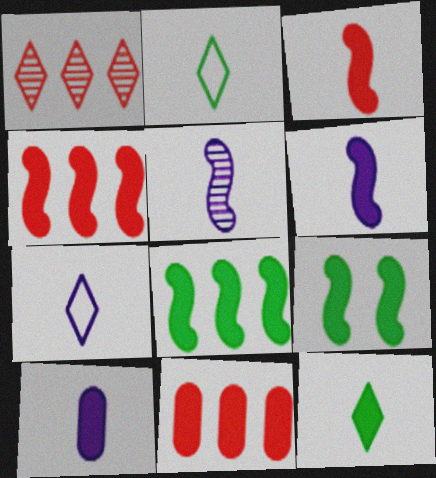[[3, 10, 12], 
[4, 6, 9], 
[5, 7, 10]]